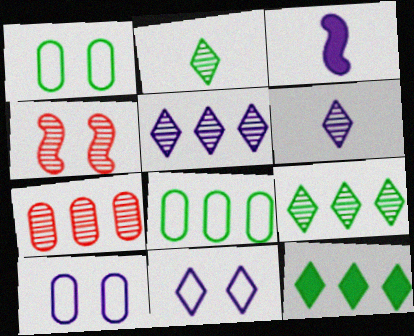[[3, 5, 10]]